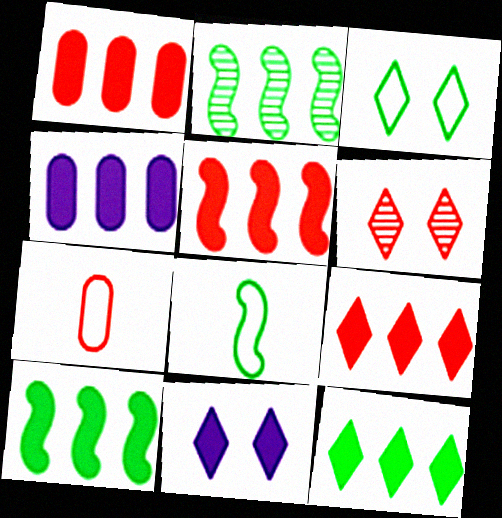[[1, 5, 9], 
[2, 7, 11], 
[3, 6, 11], 
[4, 5, 12], 
[4, 6, 8], 
[4, 9, 10], 
[5, 6, 7]]